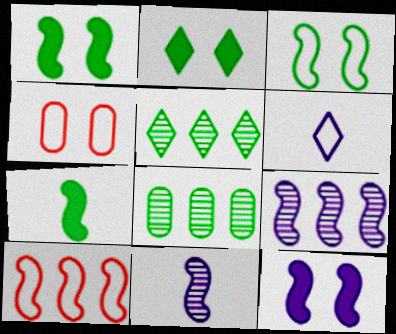[[1, 10, 11]]